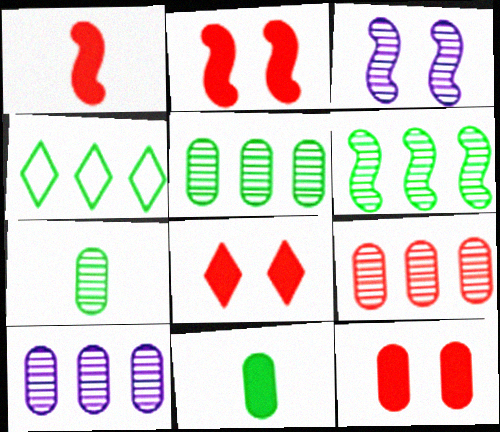[[2, 8, 12], 
[5, 9, 10]]